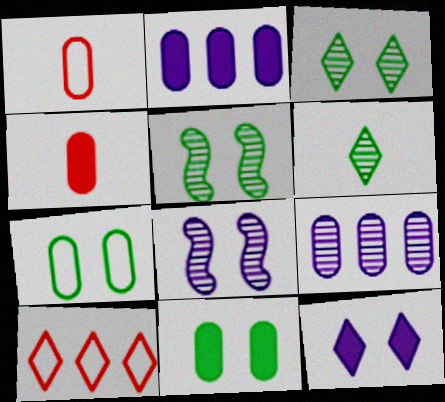[[1, 9, 11], 
[2, 4, 11], 
[4, 7, 9], 
[6, 10, 12]]